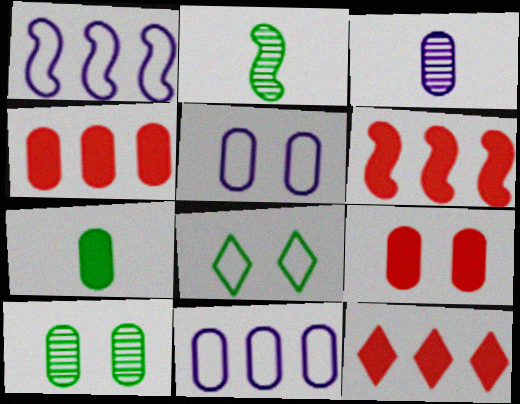[[2, 5, 12], 
[3, 6, 8], 
[4, 6, 12], 
[5, 9, 10]]